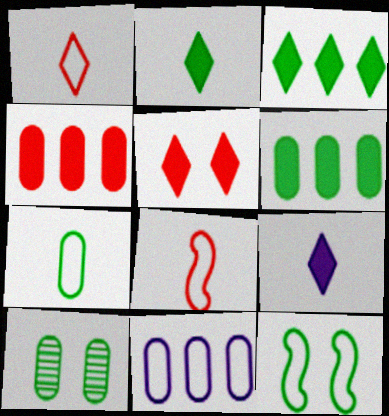[[1, 11, 12], 
[3, 5, 9], 
[6, 7, 10]]